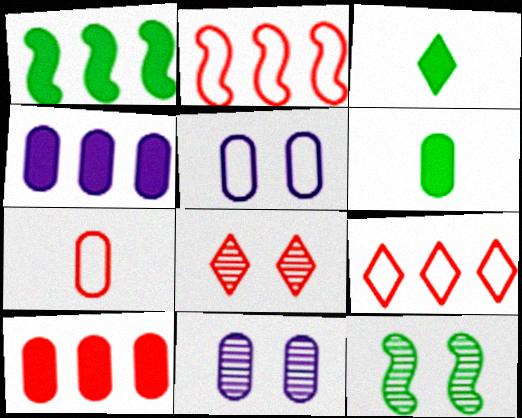[[2, 3, 11], 
[8, 11, 12]]